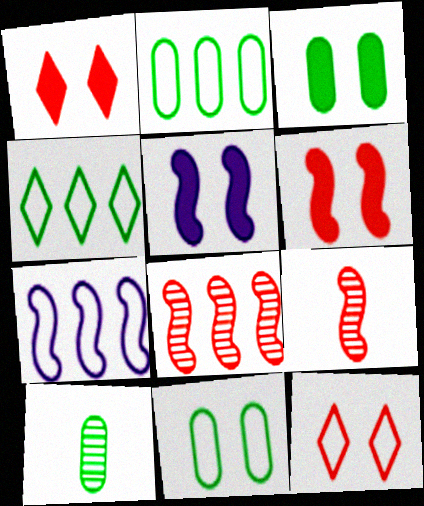[[1, 3, 5], 
[1, 7, 10], 
[2, 3, 10]]